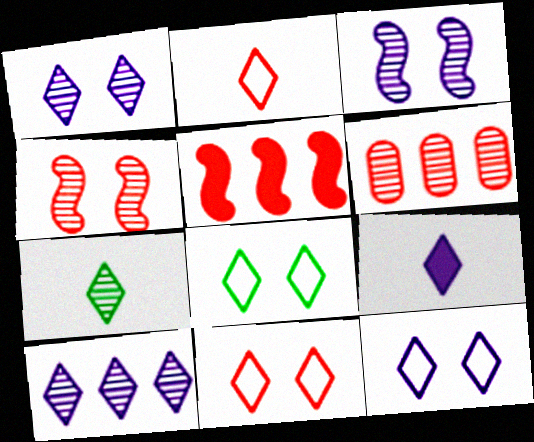[[2, 7, 9], 
[3, 6, 7], 
[8, 11, 12], 
[9, 10, 12]]